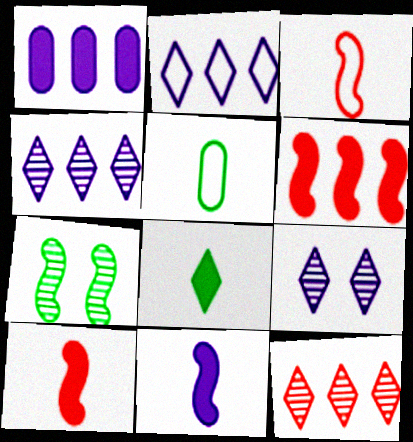[[5, 6, 9]]